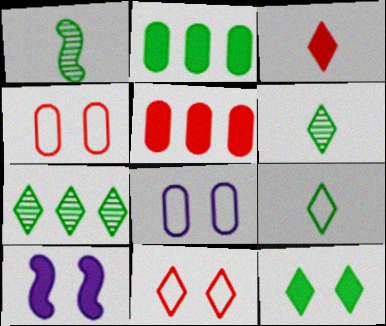[[2, 3, 10], 
[7, 9, 12]]